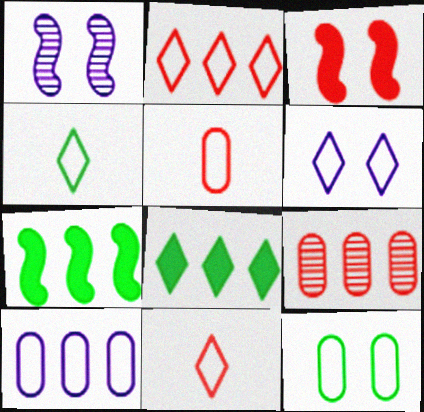[[1, 5, 8], 
[2, 4, 6], 
[3, 9, 11], 
[5, 10, 12]]